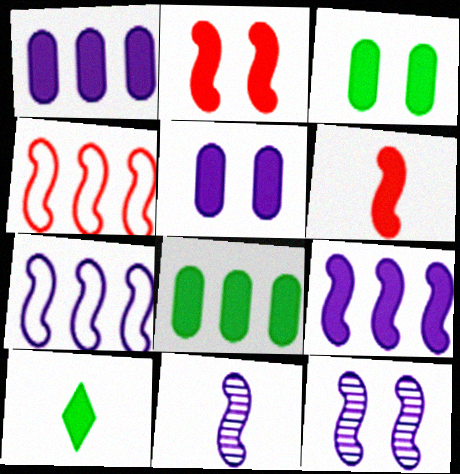[[1, 2, 10]]